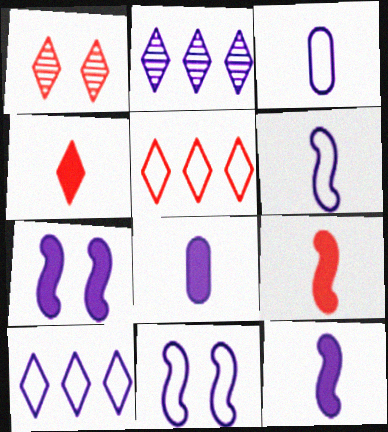[[1, 4, 5], 
[2, 3, 7], 
[2, 8, 11], 
[3, 10, 11]]